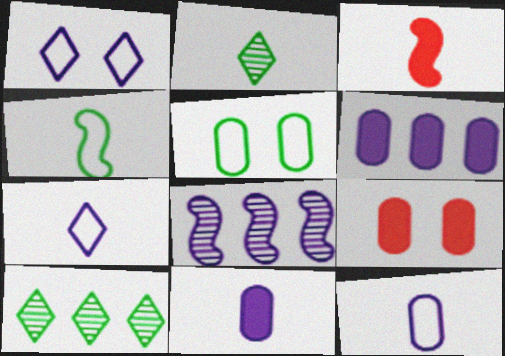[[1, 8, 11], 
[2, 3, 12]]